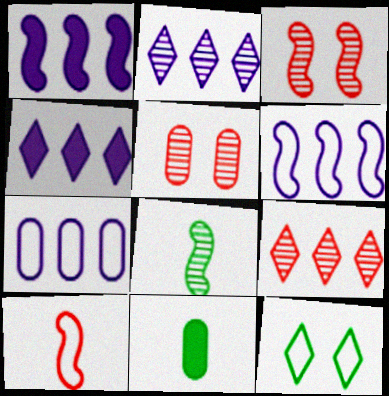[[1, 2, 7], 
[2, 5, 8], 
[5, 7, 11], 
[7, 10, 12]]